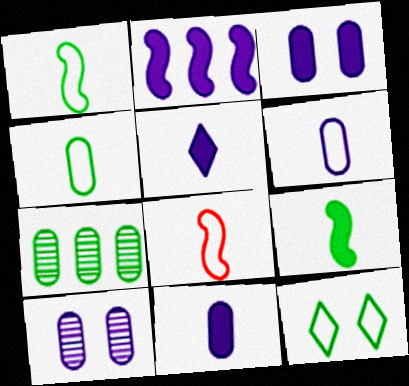[[2, 3, 5], 
[7, 9, 12]]